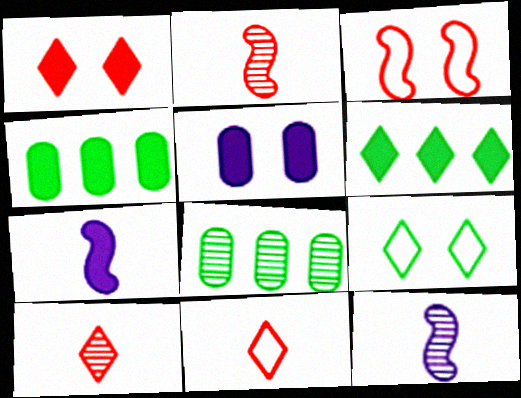[[1, 4, 7]]